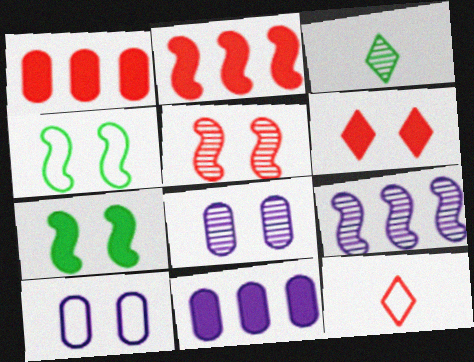[[1, 5, 12], 
[2, 3, 10], 
[4, 6, 8]]